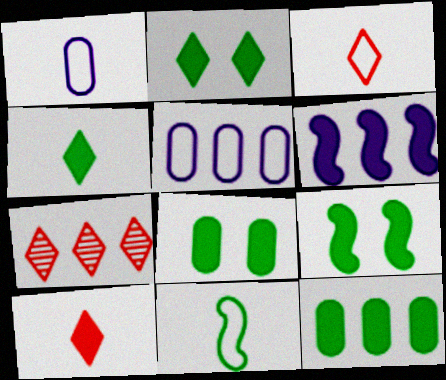[[1, 3, 11], 
[1, 7, 9], 
[2, 8, 9], 
[4, 9, 12], 
[6, 8, 10]]